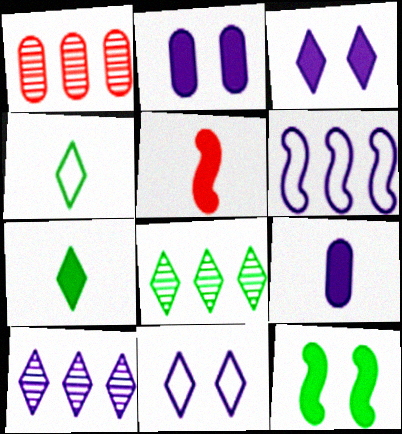[[5, 7, 9]]